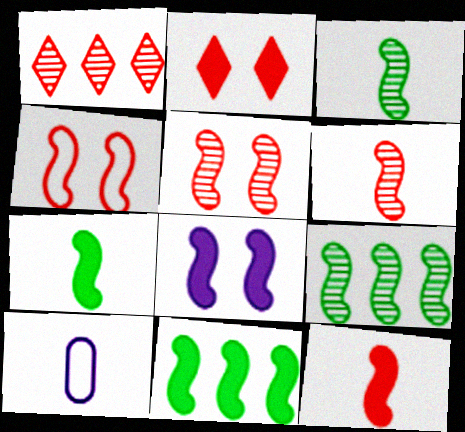[[2, 9, 10], 
[8, 11, 12]]